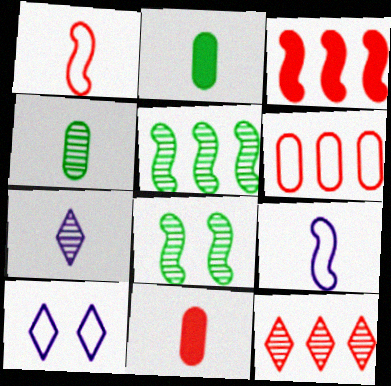[[1, 2, 7], 
[3, 4, 10], 
[3, 6, 12], 
[3, 8, 9], 
[5, 10, 11]]